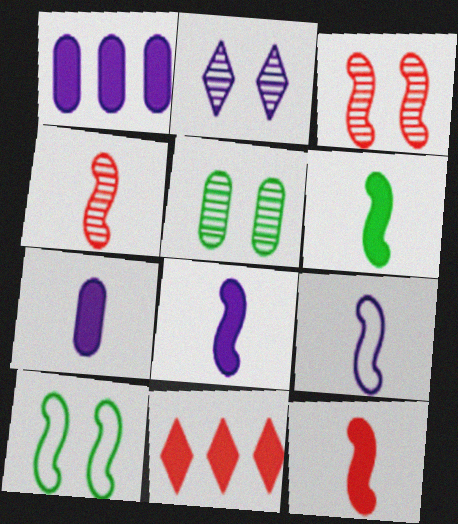[[1, 2, 9], 
[2, 3, 5], 
[4, 6, 9], 
[5, 9, 11], 
[6, 8, 12]]